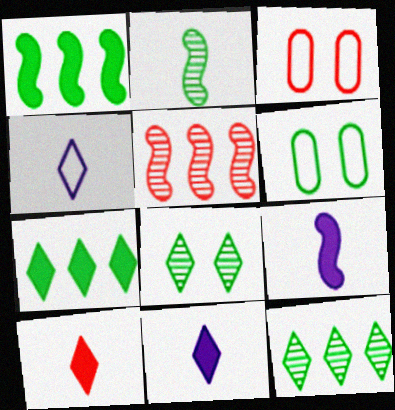[[2, 6, 7], 
[3, 5, 10], 
[3, 9, 12], 
[5, 6, 11]]